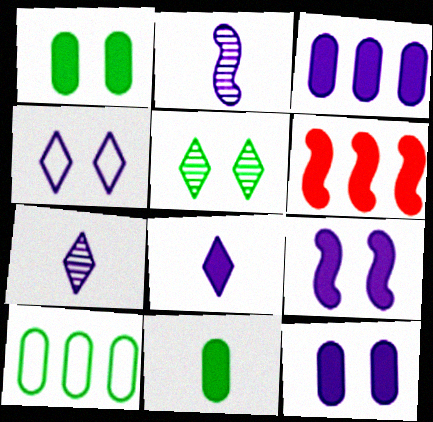[[1, 6, 8], 
[2, 3, 4], 
[3, 8, 9]]